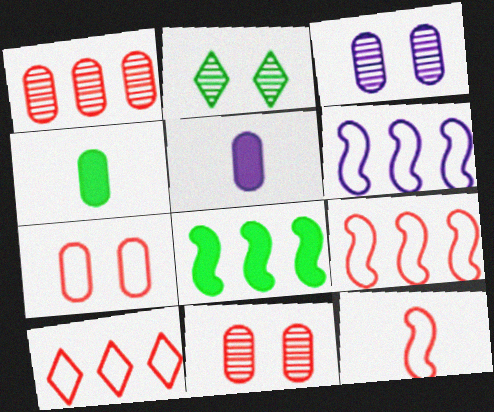[[2, 5, 9], 
[7, 10, 12]]